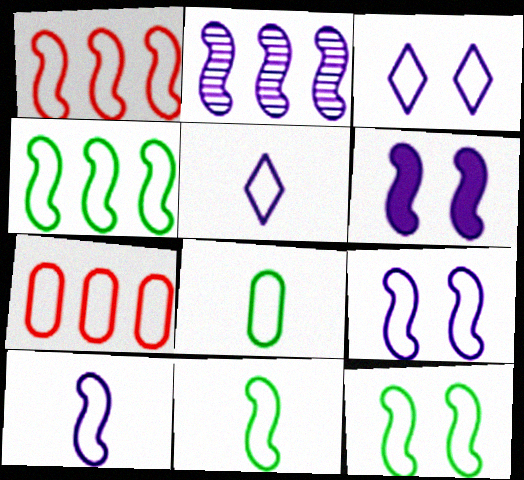[[1, 3, 8], 
[1, 9, 11], 
[1, 10, 12], 
[2, 6, 10], 
[3, 7, 11], 
[4, 11, 12], 
[5, 7, 12]]